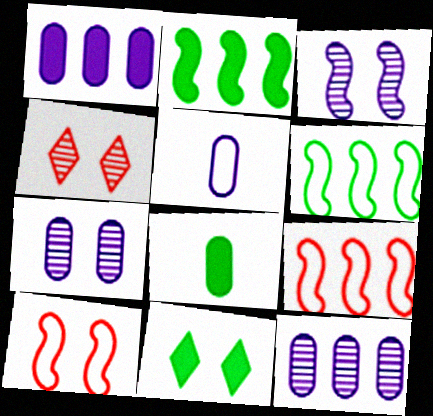[[1, 5, 7], 
[2, 4, 5], 
[2, 8, 11], 
[7, 10, 11]]